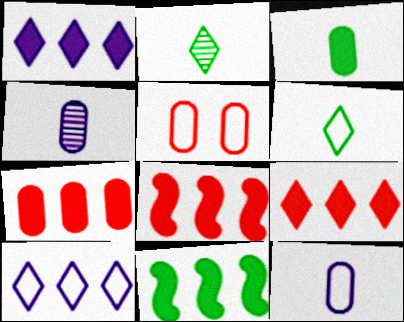[[1, 7, 11], 
[7, 8, 9]]